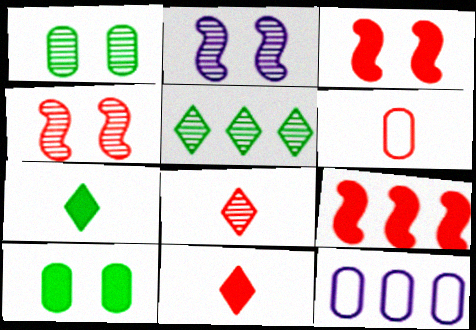[[4, 7, 12], 
[5, 9, 12]]